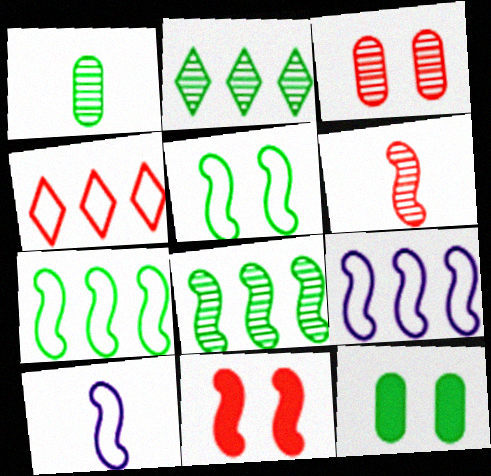[[8, 10, 11]]